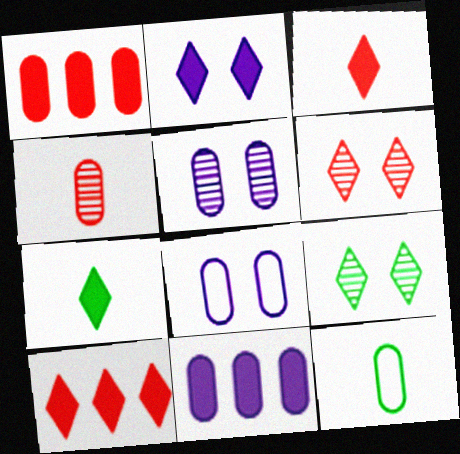[[1, 5, 12], 
[2, 7, 10]]